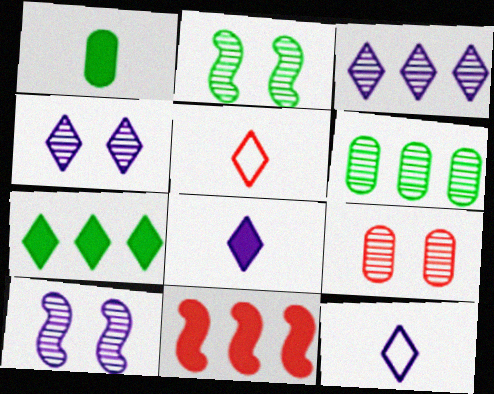[[2, 4, 9], 
[4, 5, 7], 
[5, 9, 11]]